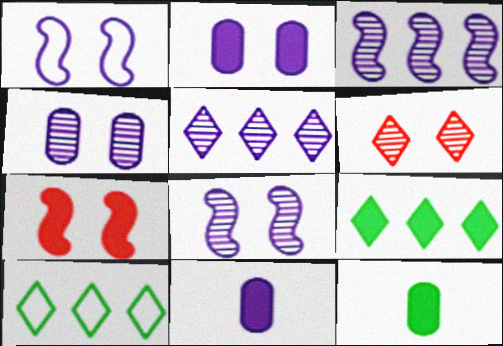[[1, 5, 11], 
[7, 9, 11]]